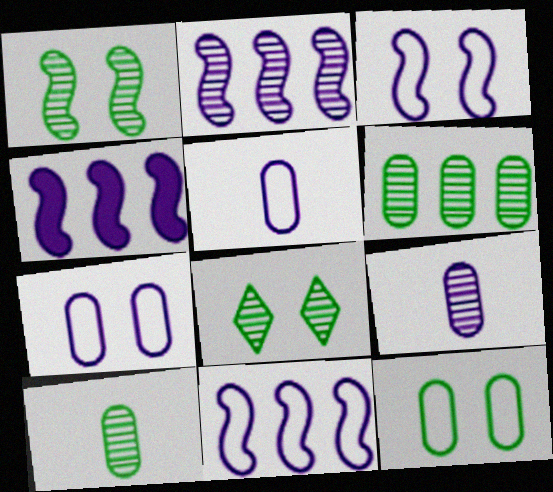[[2, 4, 11]]